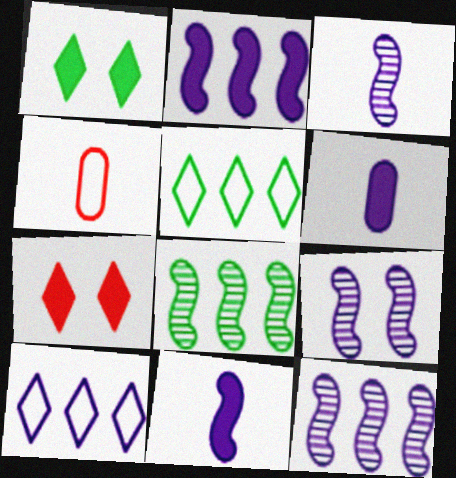[[1, 4, 12], 
[3, 9, 12], 
[6, 9, 10]]